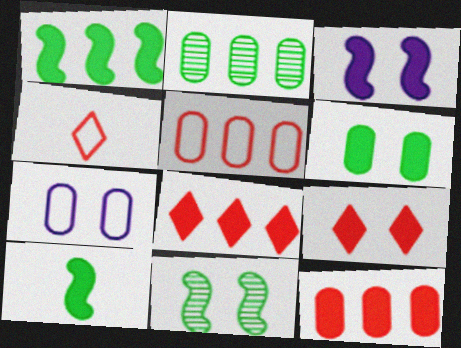[[2, 3, 4], 
[3, 6, 9], 
[7, 9, 11]]